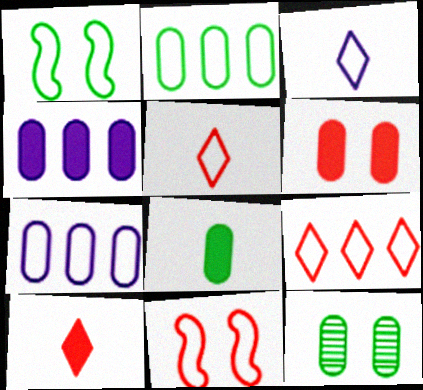[[1, 5, 7], 
[2, 3, 11], 
[2, 8, 12], 
[4, 6, 8]]